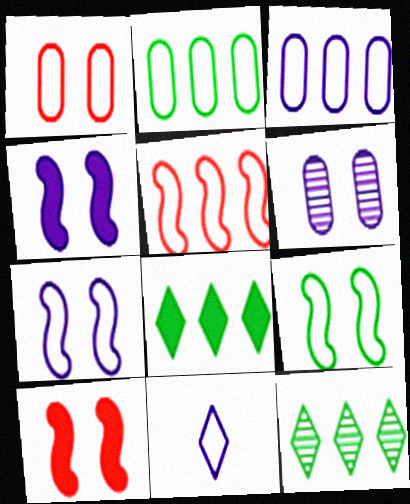[[3, 7, 11]]